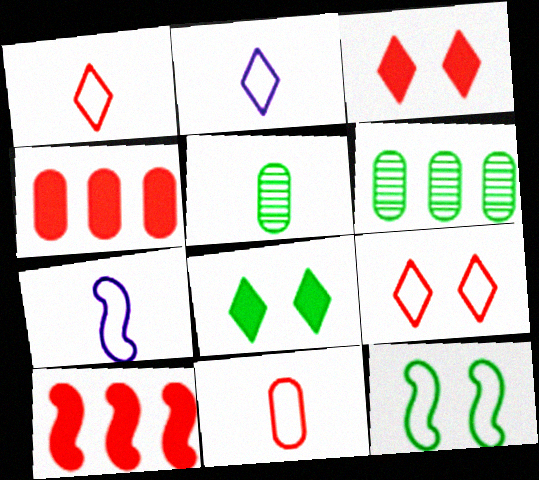[[3, 6, 7]]